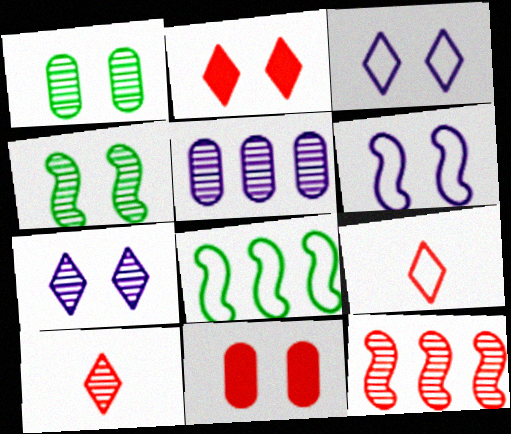[[1, 2, 6], 
[3, 4, 11], 
[4, 5, 10], 
[9, 11, 12]]